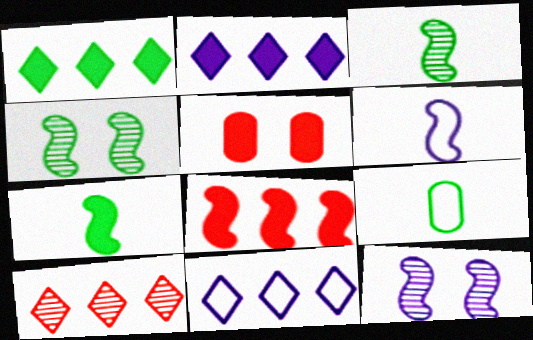[[1, 4, 9], 
[1, 10, 11], 
[2, 5, 7], 
[3, 5, 11], 
[4, 6, 8]]